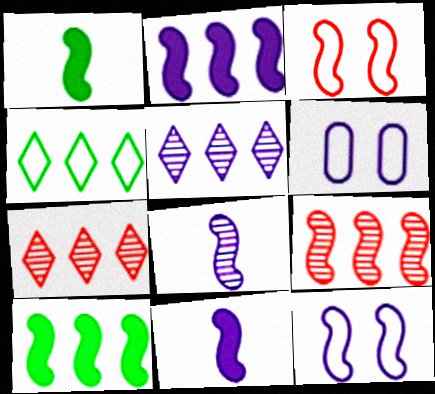[[1, 6, 7], 
[1, 9, 12], 
[2, 8, 12], 
[3, 8, 10], 
[5, 6, 11]]